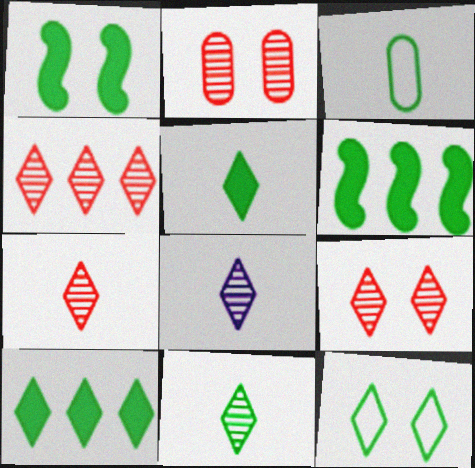[[4, 7, 9], 
[7, 8, 11], 
[10, 11, 12]]